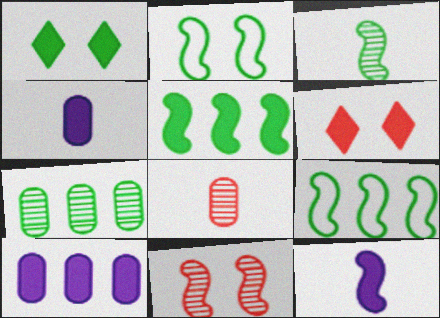[[2, 3, 5], 
[4, 5, 6], 
[9, 11, 12]]